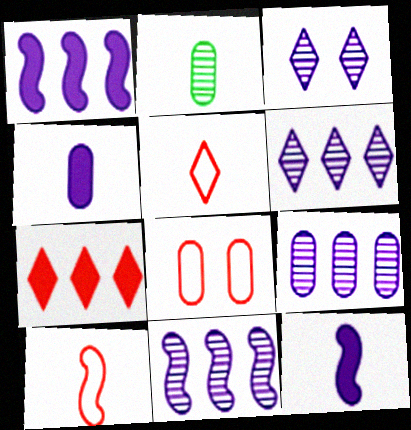[[2, 5, 12], 
[6, 9, 11]]